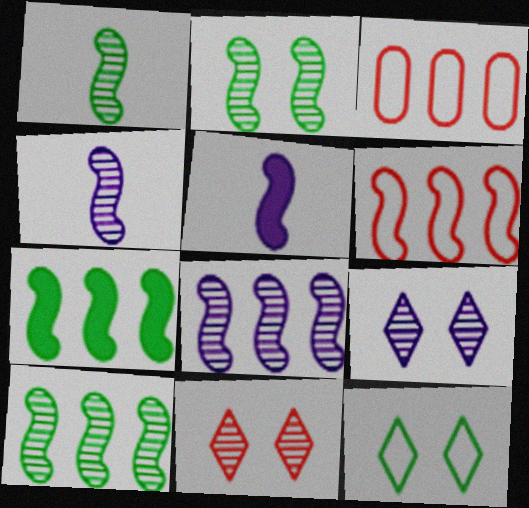[[1, 2, 10], 
[2, 5, 6], 
[6, 7, 8]]